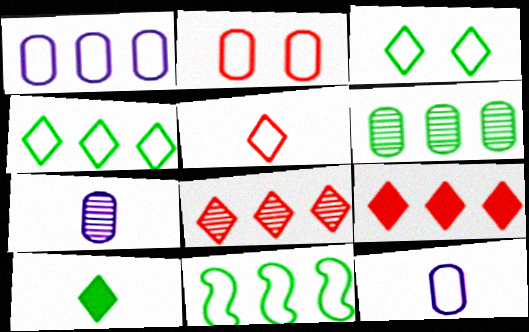[]